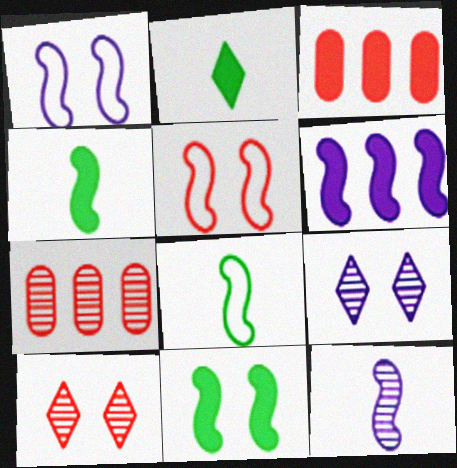[[1, 2, 7], 
[1, 6, 12], 
[3, 8, 9]]